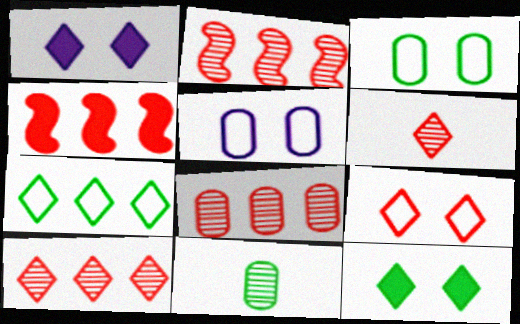[[1, 6, 7], 
[2, 8, 10]]